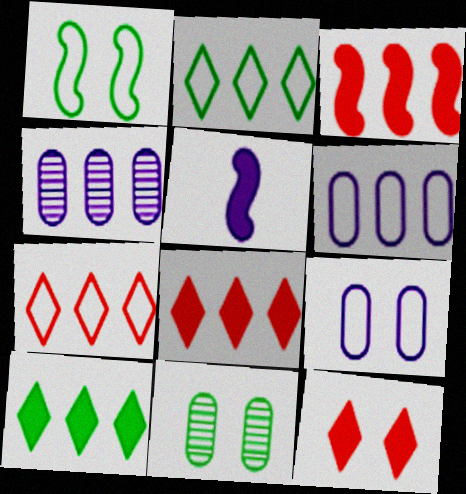[[2, 3, 4], 
[5, 7, 11]]